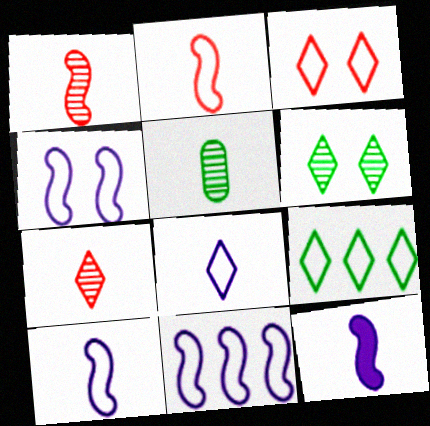[[3, 8, 9], 
[4, 10, 11]]